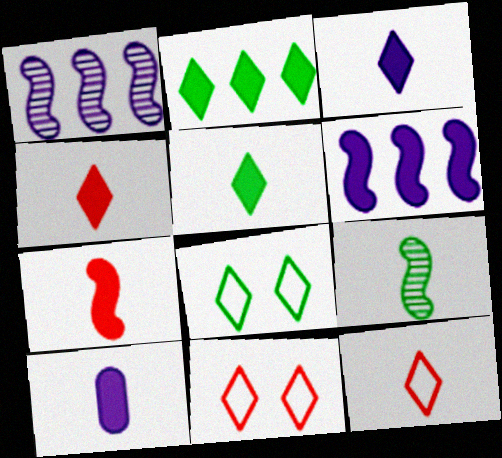[[3, 4, 5], 
[5, 7, 10], 
[9, 10, 12]]